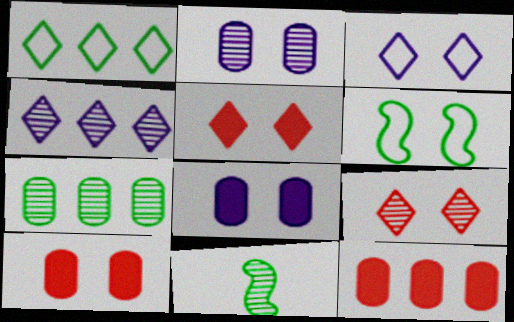[[2, 5, 6], 
[3, 11, 12], 
[6, 8, 9]]